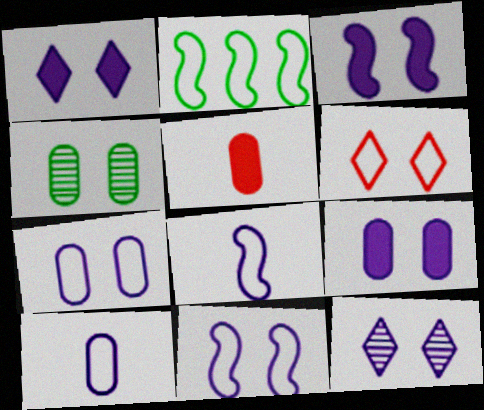[[1, 3, 9], 
[2, 5, 12], 
[2, 6, 10], 
[3, 4, 6], 
[3, 7, 12], 
[9, 11, 12]]